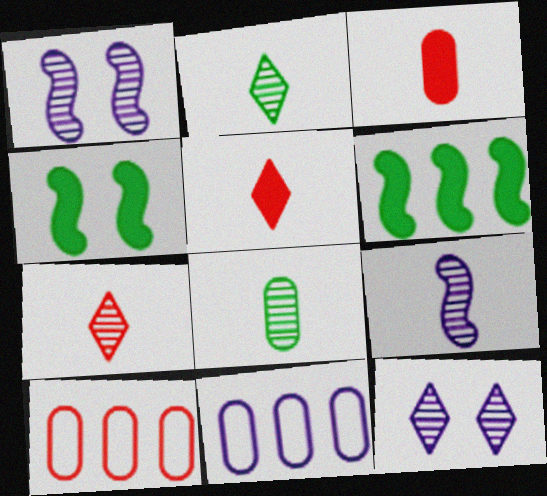[[4, 7, 11], 
[7, 8, 9]]